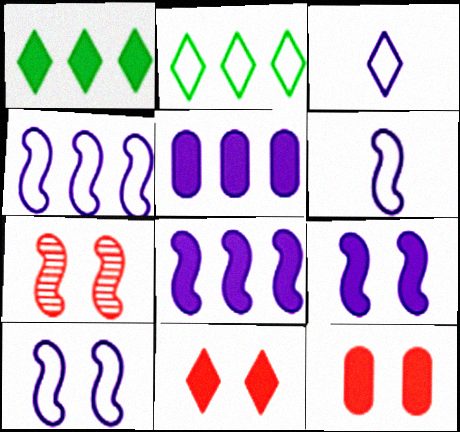[[4, 6, 10]]